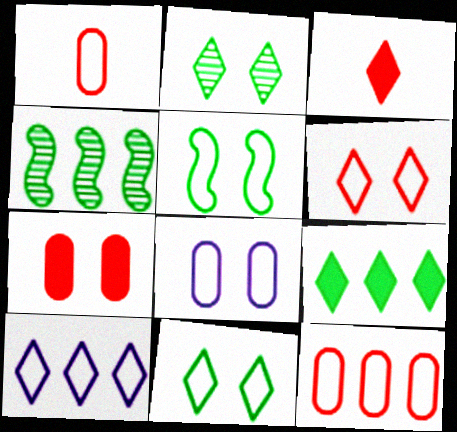[[1, 5, 10], 
[2, 3, 10], 
[3, 4, 8], 
[5, 6, 8]]